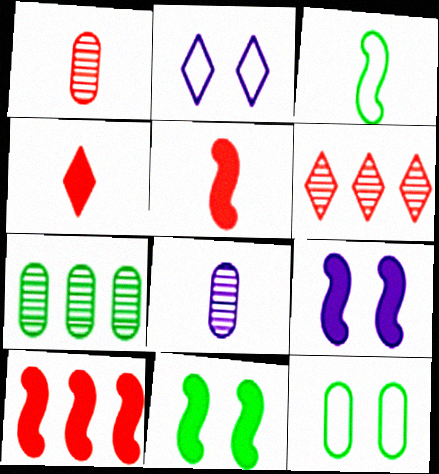[[2, 5, 7], 
[3, 4, 8]]